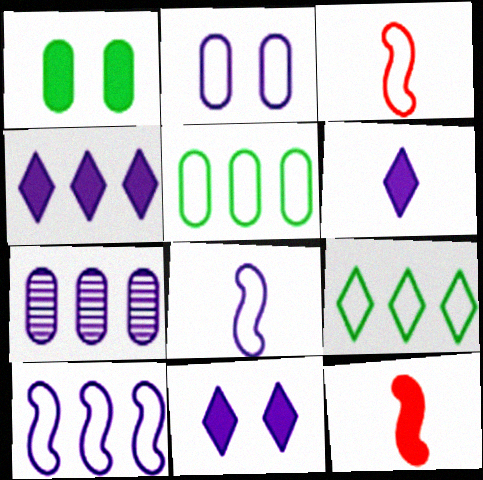[[1, 4, 12], 
[2, 3, 9], 
[4, 6, 11], 
[4, 7, 10], 
[7, 8, 11]]